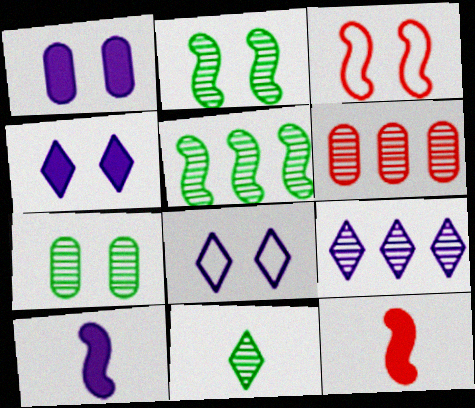[[3, 4, 7], 
[3, 5, 10], 
[5, 6, 9], 
[5, 7, 11]]